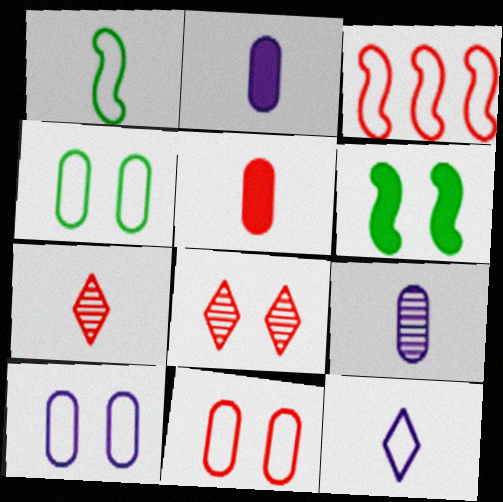[[1, 2, 7], 
[3, 4, 12], 
[3, 5, 8], 
[4, 10, 11], 
[6, 8, 10]]